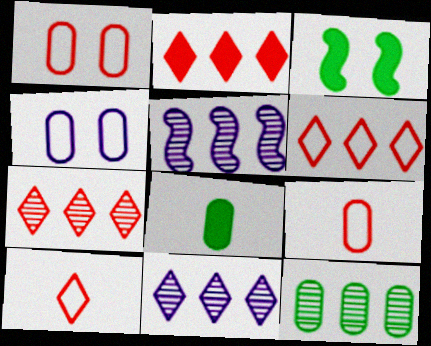[[2, 6, 7], 
[3, 9, 11], 
[5, 7, 12]]